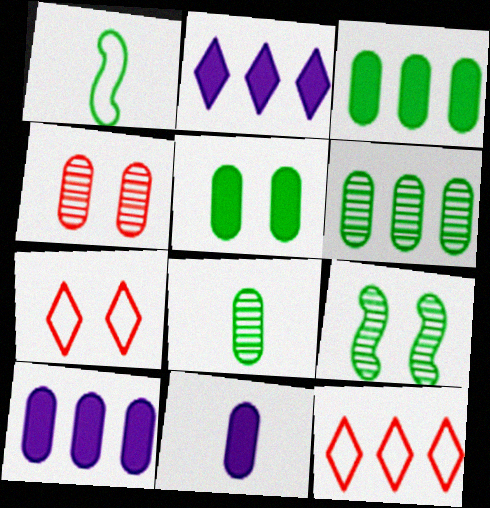[[1, 2, 4], 
[9, 11, 12]]